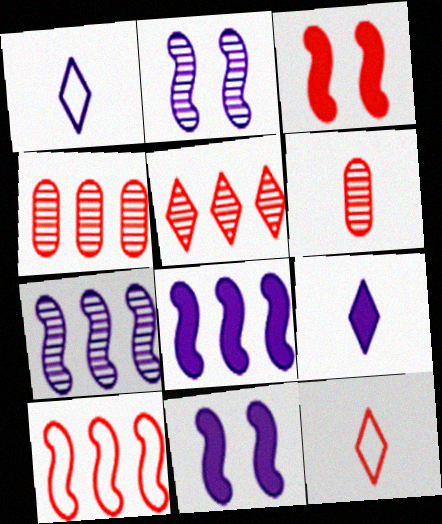[[3, 4, 12]]